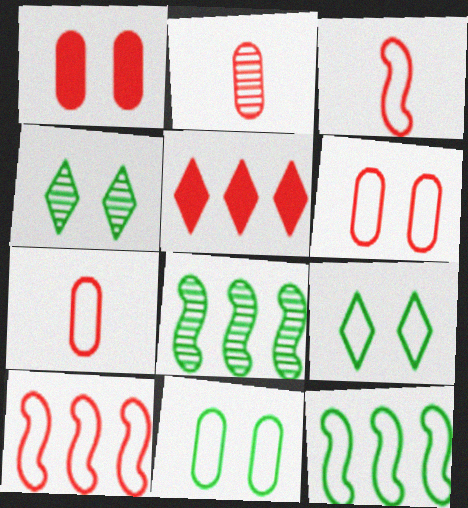[]